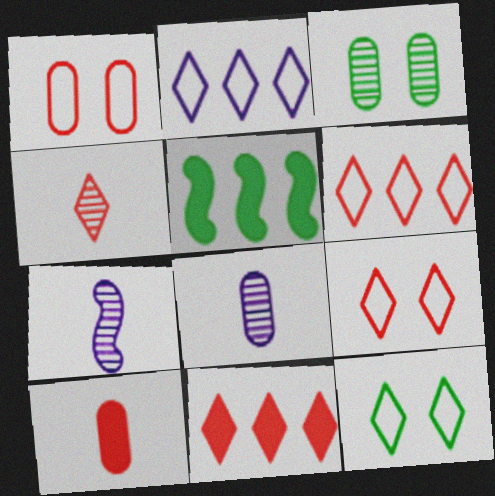[[4, 9, 11], 
[5, 8, 9]]